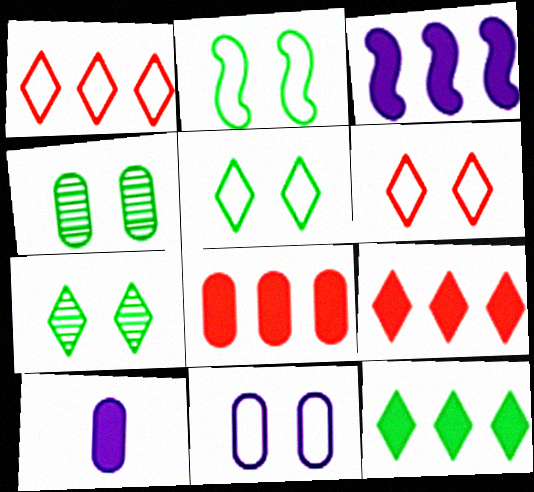[[2, 6, 11], 
[3, 8, 12]]